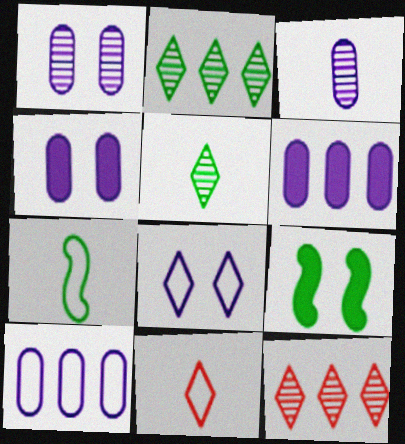[[3, 4, 10], 
[4, 7, 12]]